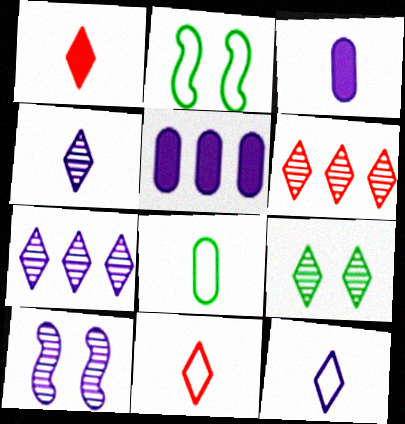[[2, 3, 6], 
[4, 6, 9], 
[5, 10, 12]]